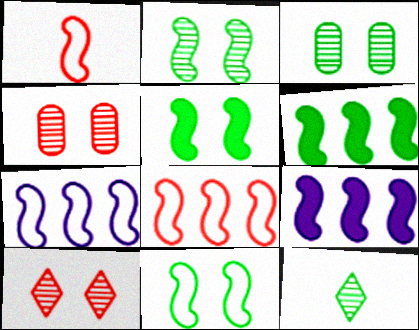[[1, 2, 9], 
[1, 7, 11], 
[2, 5, 11]]